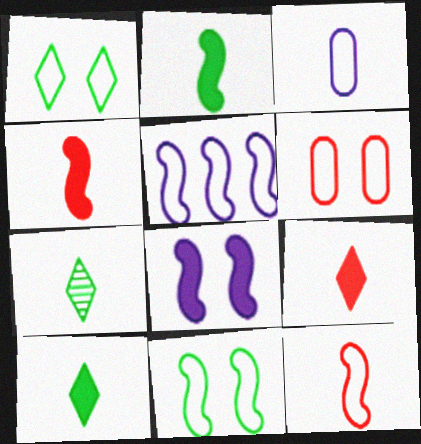[[3, 4, 7], 
[5, 11, 12]]